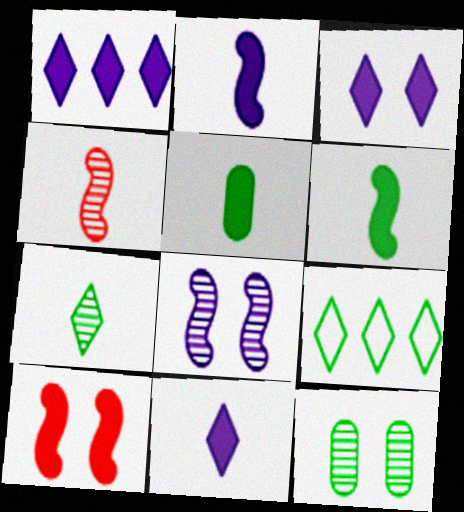[[1, 3, 11], 
[1, 5, 10], 
[6, 9, 12]]